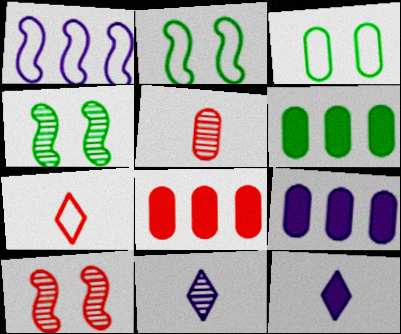[[1, 3, 7], 
[2, 8, 11], 
[3, 5, 9], 
[4, 7, 9], 
[6, 8, 9], 
[7, 8, 10]]